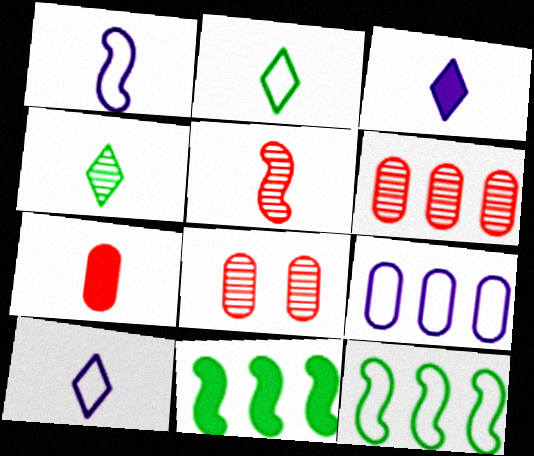[[1, 4, 7], 
[3, 8, 12], 
[8, 10, 11]]